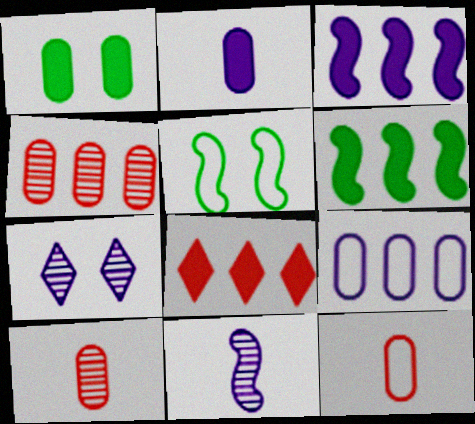[[1, 9, 10], 
[6, 7, 12]]